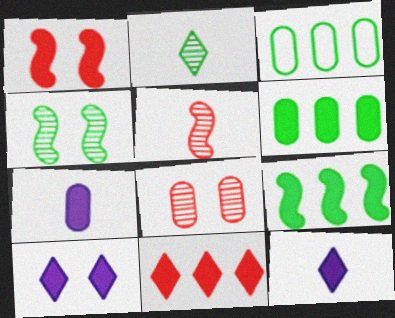[[1, 6, 12], 
[3, 5, 10], 
[3, 7, 8]]